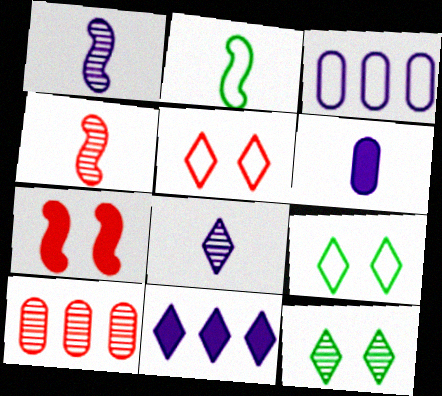[[1, 10, 12], 
[2, 3, 5]]